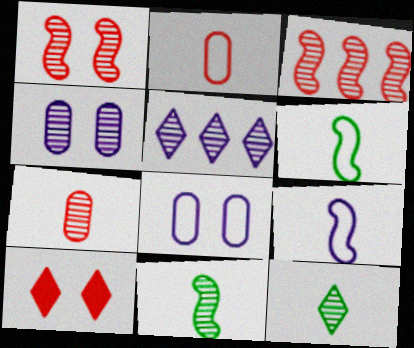[[2, 3, 10], 
[3, 4, 12]]